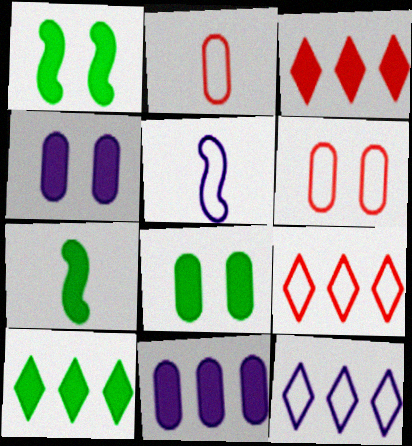[[3, 4, 7], 
[7, 8, 10]]